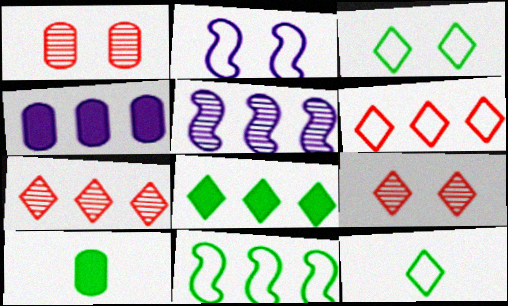[[2, 7, 10], 
[4, 7, 11]]